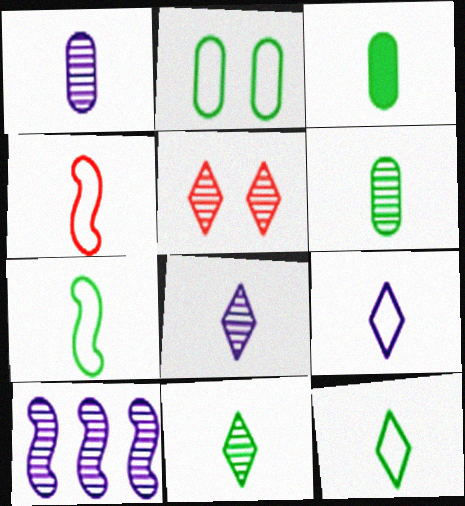[[3, 4, 8], 
[3, 7, 11], 
[5, 6, 10]]